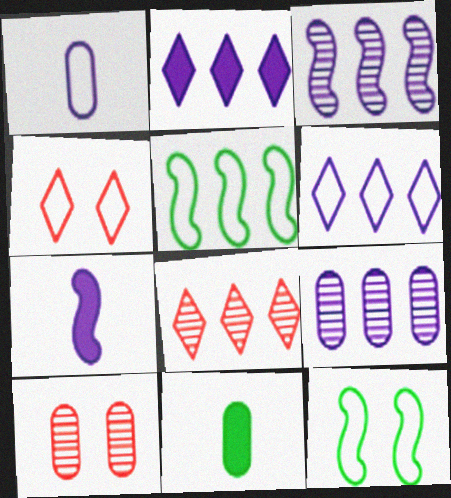[[1, 4, 5], 
[3, 4, 11]]